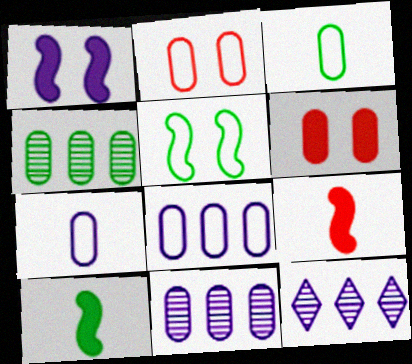[[1, 7, 12], 
[2, 3, 8], 
[2, 10, 12], 
[3, 6, 11], 
[4, 6, 7]]